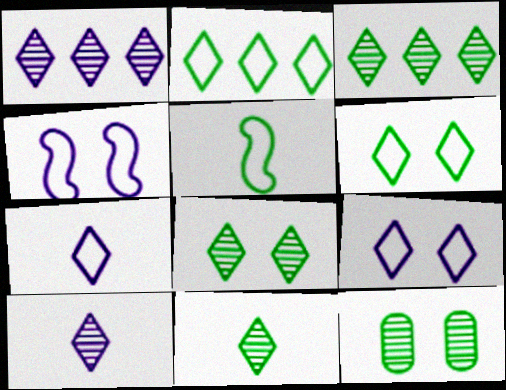[[3, 8, 11]]